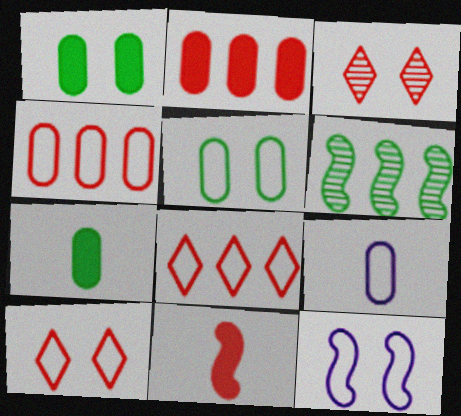[[1, 3, 12], 
[3, 4, 11], 
[4, 5, 9], 
[5, 10, 12], 
[6, 11, 12]]